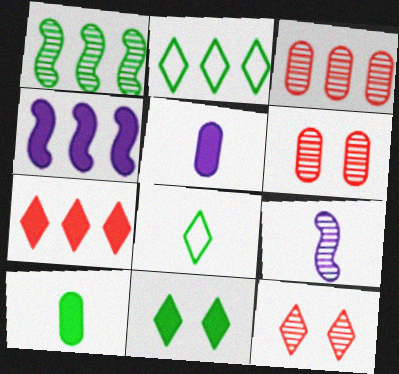[[2, 3, 4], 
[4, 6, 8]]